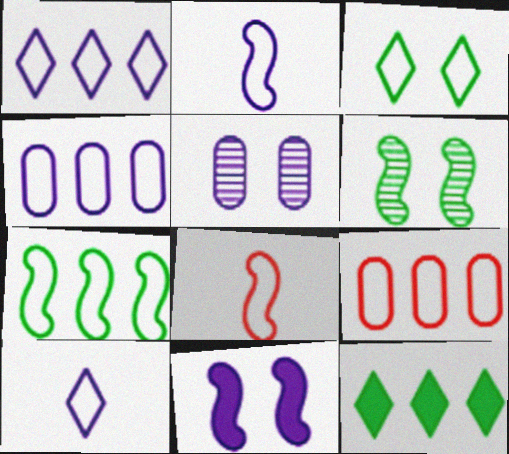[[1, 7, 9], 
[2, 3, 9], 
[3, 4, 8], 
[5, 8, 12]]